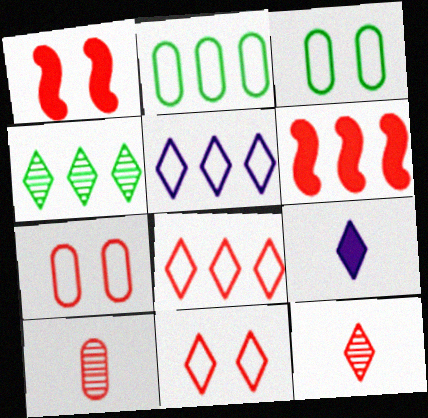[[1, 8, 10], 
[4, 9, 11], 
[6, 7, 12], 
[6, 10, 11]]